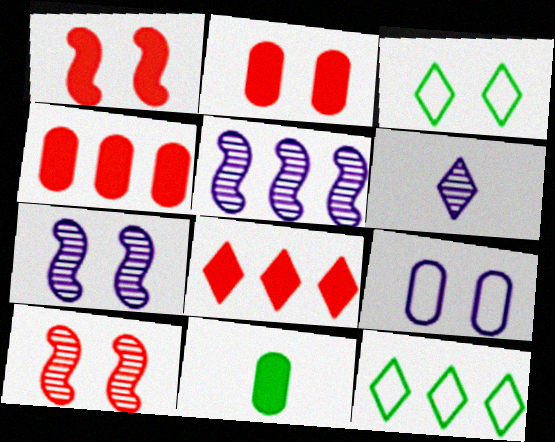[[2, 3, 7], 
[3, 6, 8], 
[4, 5, 12]]